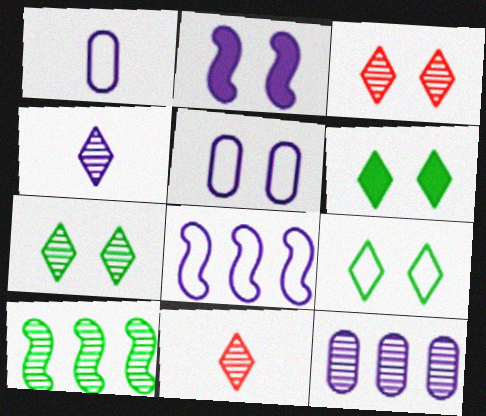[[6, 7, 9]]